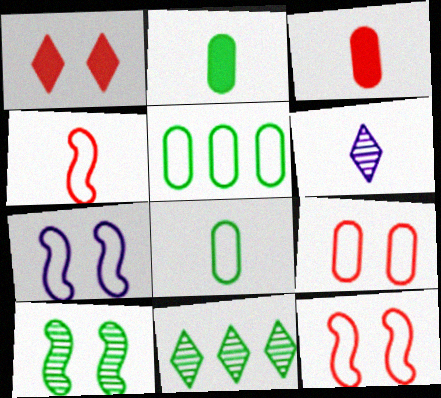[[2, 4, 6], 
[3, 7, 11]]